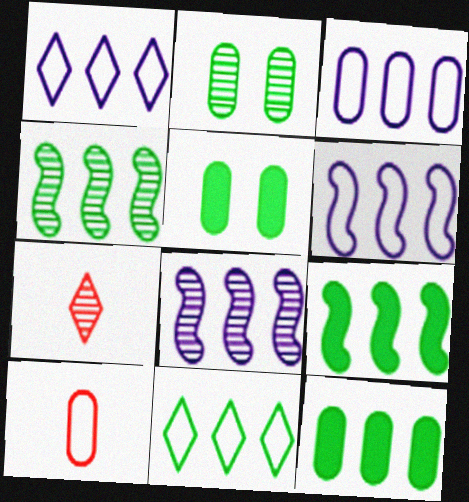[[1, 3, 6], 
[2, 7, 8], 
[4, 11, 12], 
[5, 6, 7]]